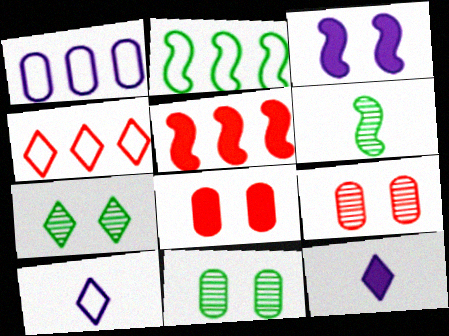[[1, 2, 4], 
[2, 9, 12], 
[4, 7, 12], 
[5, 10, 11]]